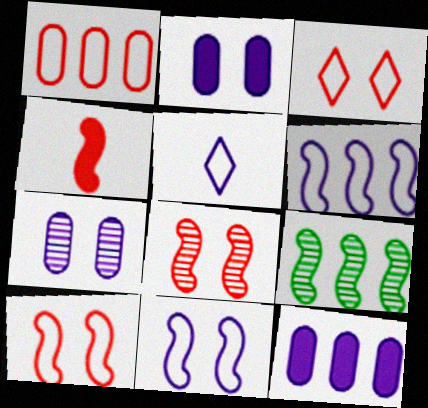[[4, 9, 11]]